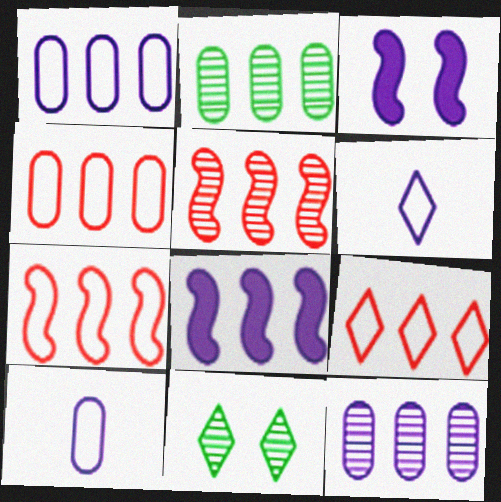[[2, 8, 9], 
[3, 6, 12], 
[4, 7, 9]]